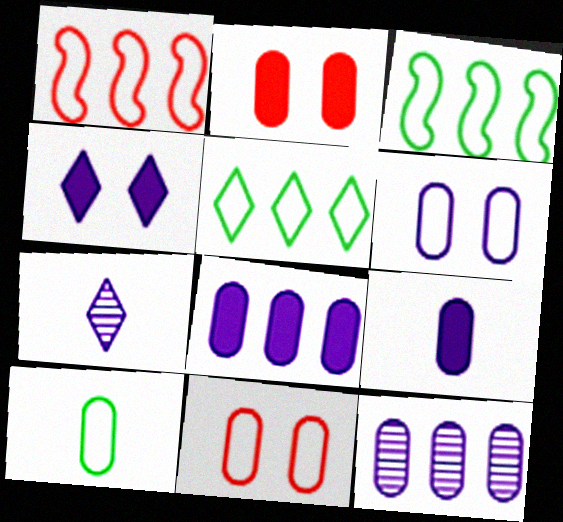[[2, 3, 7], 
[2, 10, 12], 
[6, 9, 12]]